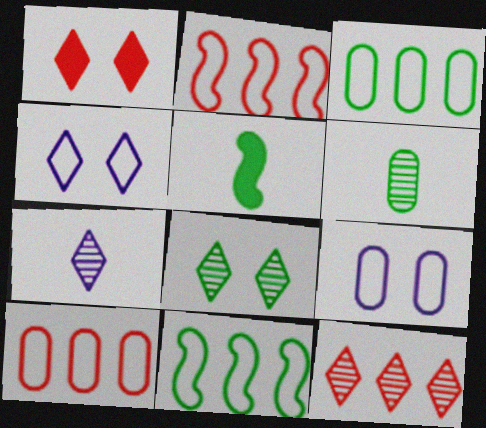[[1, 4, 8], 
[3, 5, 8], 
[5, 9, 12], 
[7, 8, 12]]